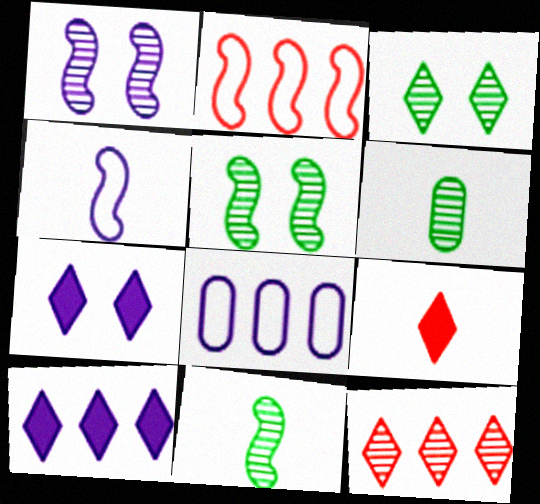[[1, 6, 12], 
[2, 6, 7], 
[4, 6, 9], 
[5, 8, 9]]